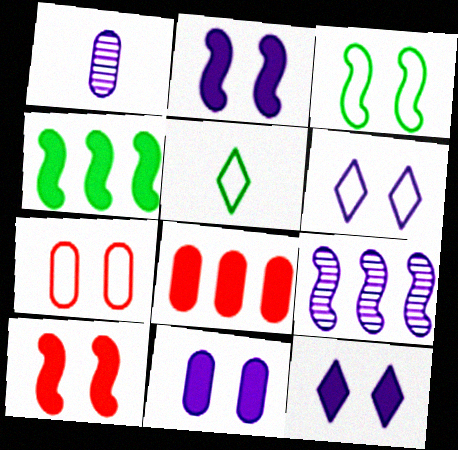[[2, 11, 12], 
[3, 6, 7]]